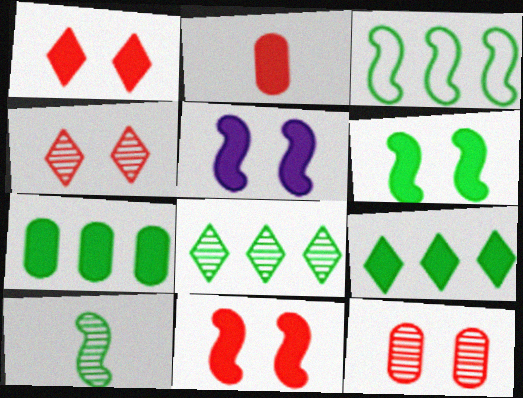[[2, 5, 9], 
[3, 6, 10], 
[3, 7, 8], 
[5, 6, 11]]